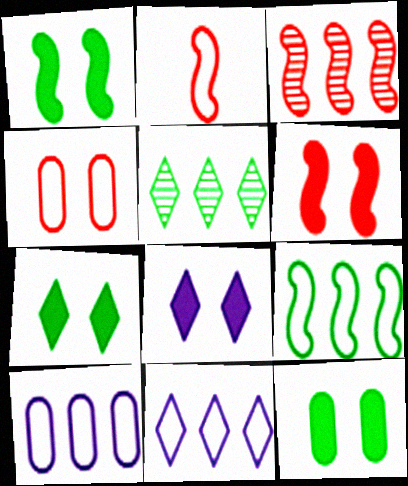[[1, 7, 12], 
[2, 3, 6], 
[6, 8, 12]]